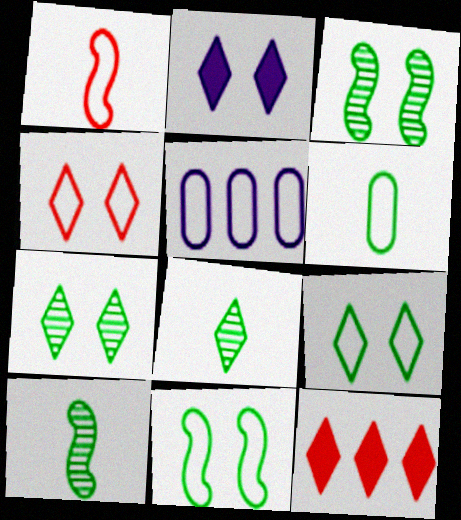[[1, 5, 9], 
[2, 4, 7]]